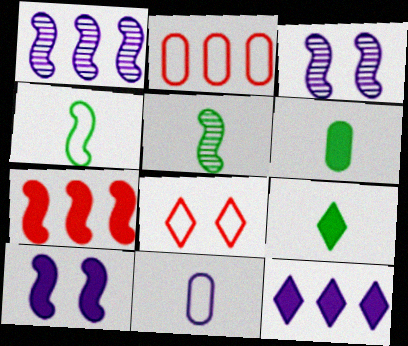[[1, 6, 8], 
[2, 3, 9], 
[3, 4, 7], 
[3, 11, 12]]